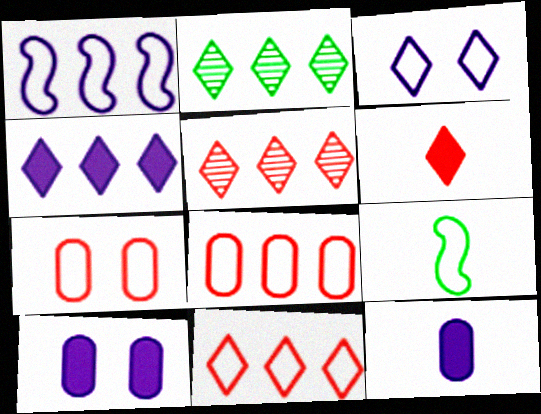[[2, 3, 6], 
[2, 4, 11], 
[3, 8, 9], 
[5, 9, 10]]